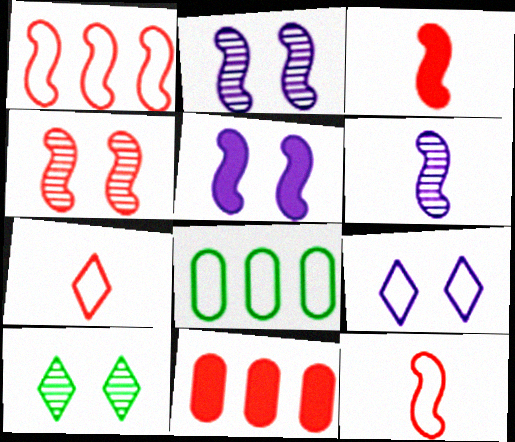[[1, 3, 4], 
[4, 7, 11], 
[8, 9, 12]]